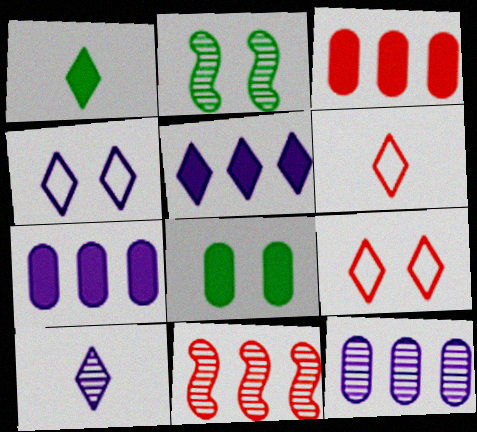[[1, 6, 10], 
[2, 6, 7], 
[4, 5, 10]]